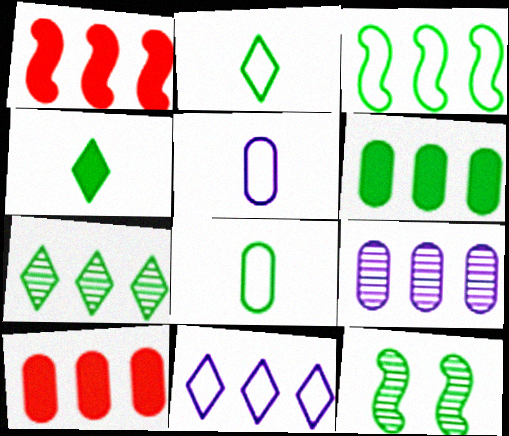[[2, 6, 12], 
[3, 6, 7]]